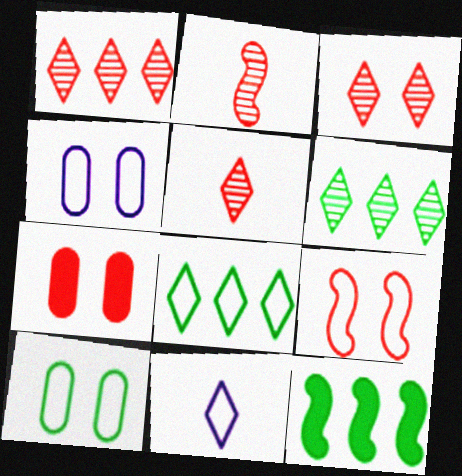[[1, 3, 5], 
[3, 7, 9], 
[4, 5, 12]]